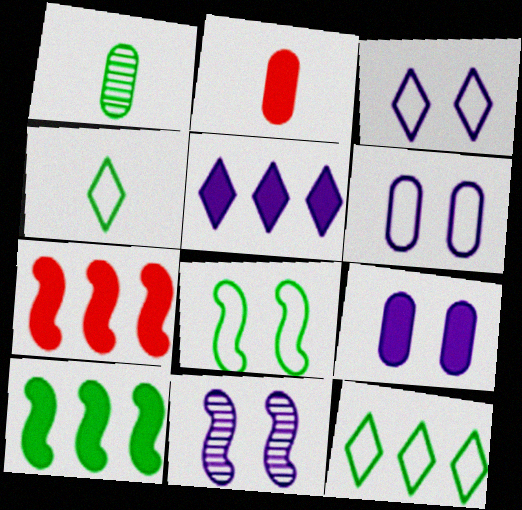[[1, 3, 7], 
[2, 11, 12], 
[3, 9, 11]]